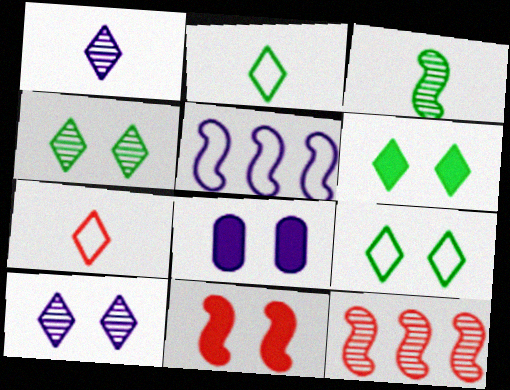[[1, 5, 8], 
[2, 8, 12], 
[3, 5, 11], 
[4, 6, 9], 
[6, 8, 11]]